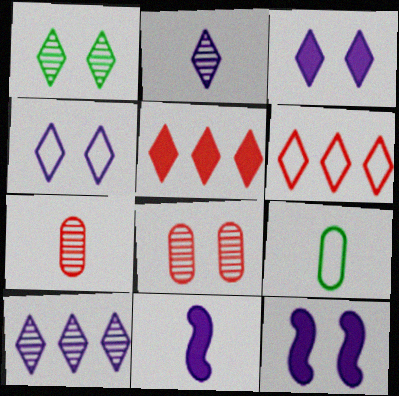[]